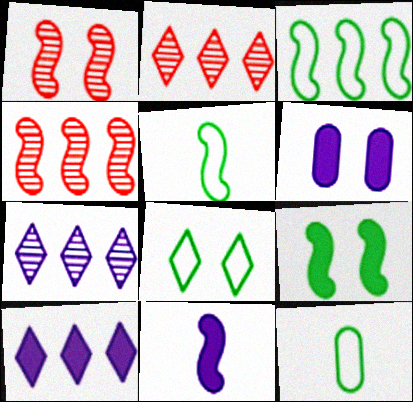[[1, 3, 11], 
[1, 6, 8], 
[1, 10, 12], 
[2, 5, 6], 
[3, 8, 12], 
[6, 10, 11]]